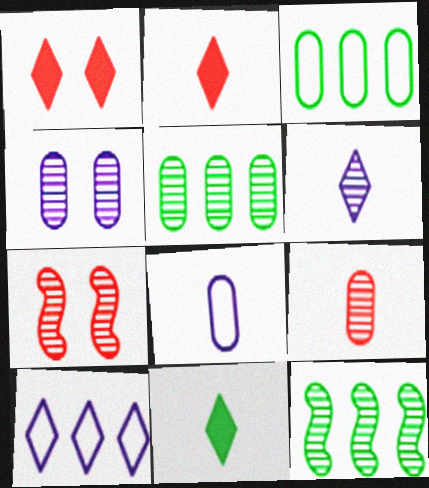[[1, 8, 12], 
[4, 5, 9], 
[5, 6, 7]]